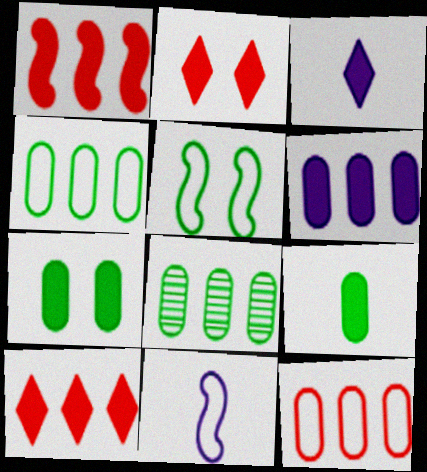[[1, 3, 7], 
[2, 8, 11], 
[6, 8, 12]]